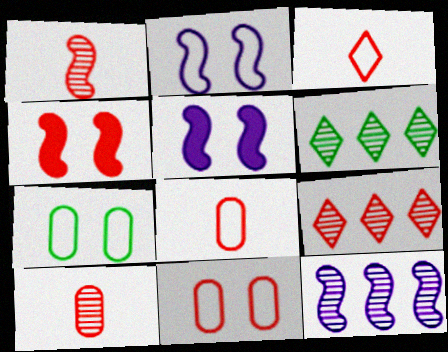[[4, 8, 9], 
[5, 6, 8]]